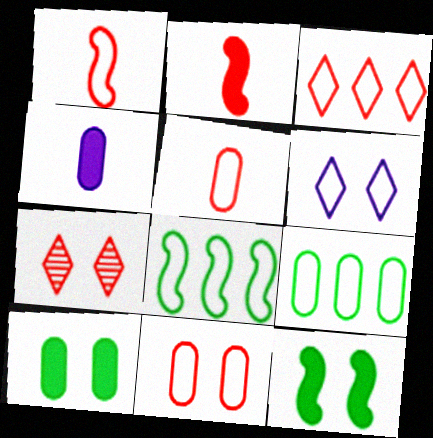[[1, 3, 11], 
[1, 6, 9], 
[4, 7, 8], 
[5, 6, 8]]